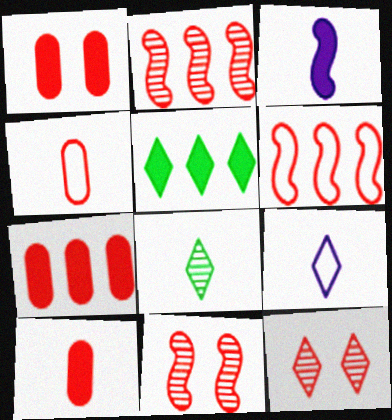[[1, 3, 5], 
[1, 7, 10], 
[3, 4, 8], 
[5, 9, 12], 
[6, 10, 12]]